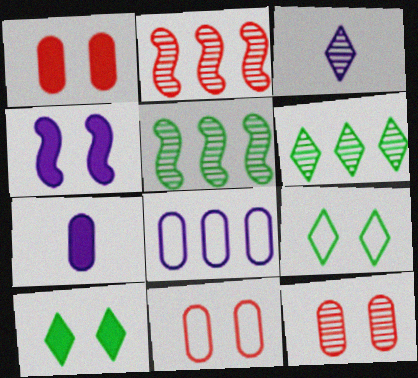[[1, 4, 10], 
[1, 11, 12], 
[2, 7, 9], 
[3, 4, 8], 
[3, 5, 12], 
[4, 9, 12]]